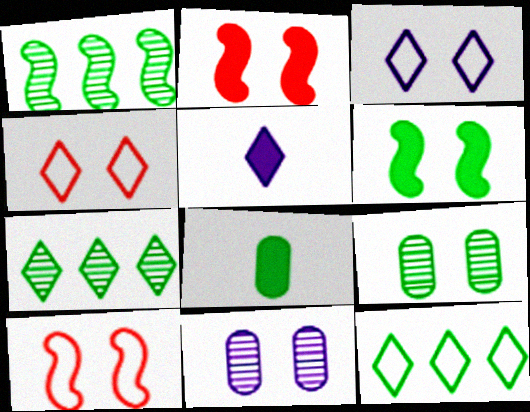[[2, 3, 9], 
[4, 5, 7], 
[4, 6, 11]]